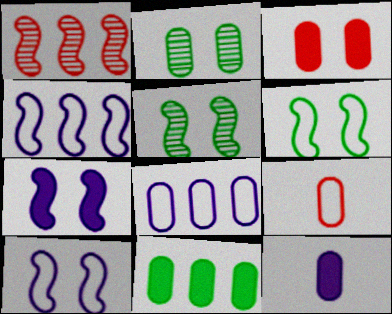[[3, 11, 12]]